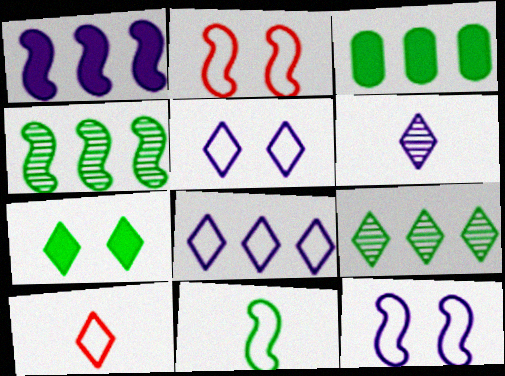[[2, 3, 6]]